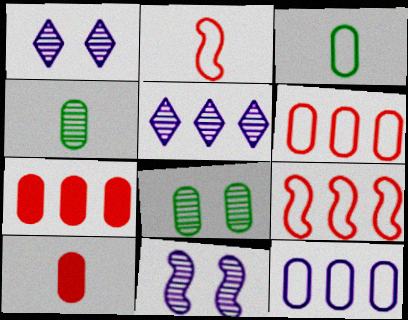[[8, 10, 12]]